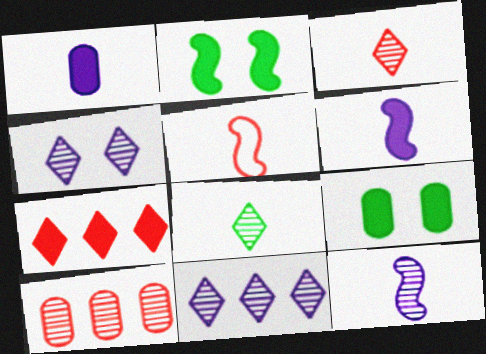[[1, 2, 7], 
[1, 5, 8], 
[5, 9, 11], 
[6, 7, 9]]